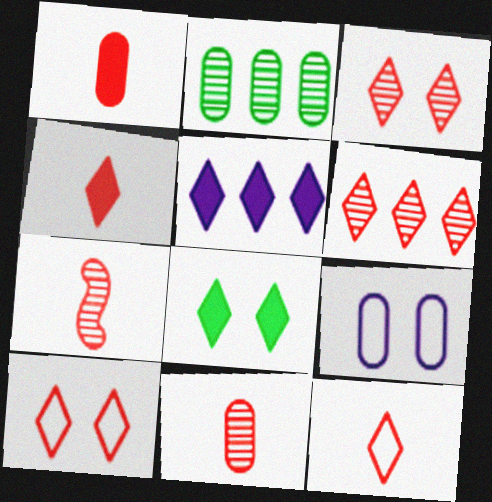[[1, 2, 9], 
[1, 7, 12], 
[4, 5, 8], 
[4, 6, 10]]